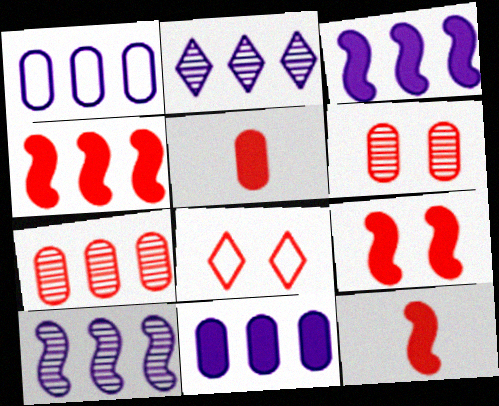[[1, 2, 3], 
[4, 9, 12], 
[6, 8, 9], 
[7, 8, 12]]